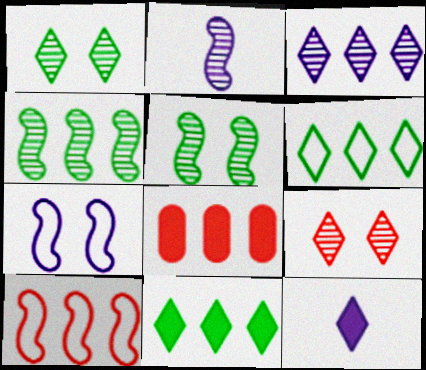[[6, 9, 12]]